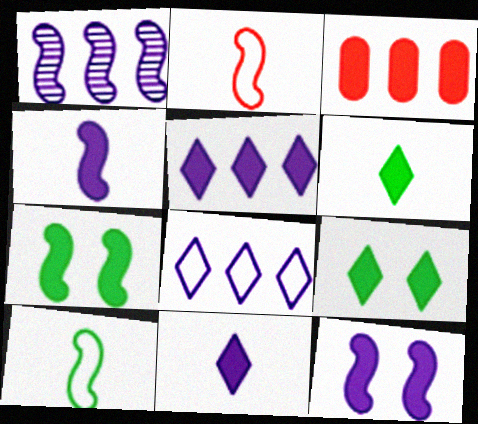[[1, 2, 7], 
[3, 4, 9], 
[3, 6, 12], 
[3, 7, 11]]